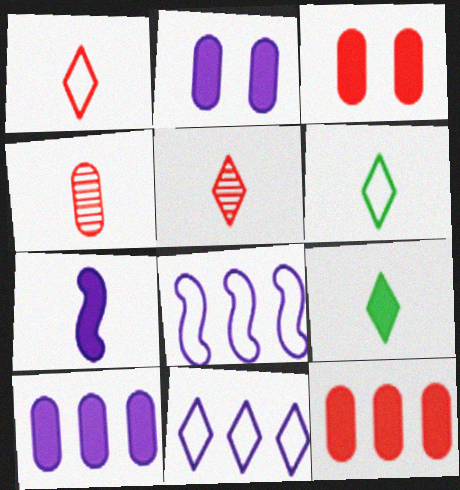[[4, 6, 7]]